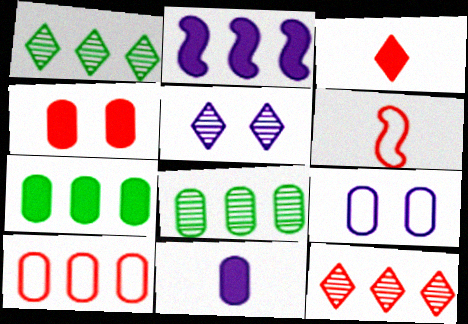[[1, 2, 10], 
[4, 6, 12], 
[4, 7, 11], 
[5, 6, 7]]